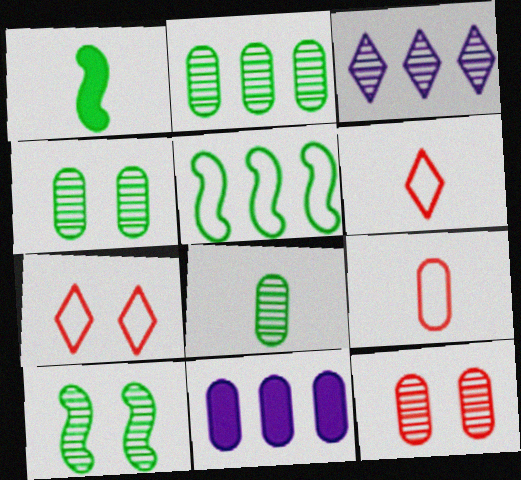[[1, 5, 10], 
[2, 4, 8], 
[4, 9, 11], 
[6, 10, 11]]